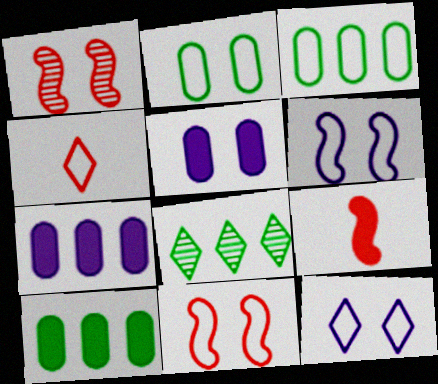[[2, 11, 12], 
[3, 4, 6]]